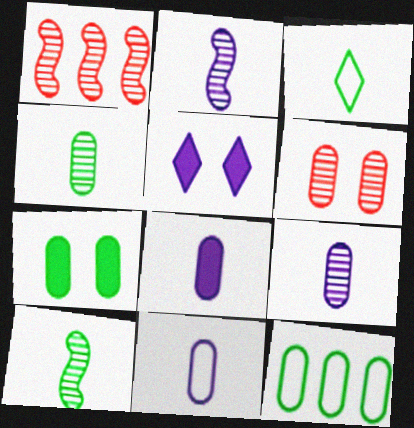[[4, 7, 12], 
[6, 8, 12], 
[8, 9, 11]]